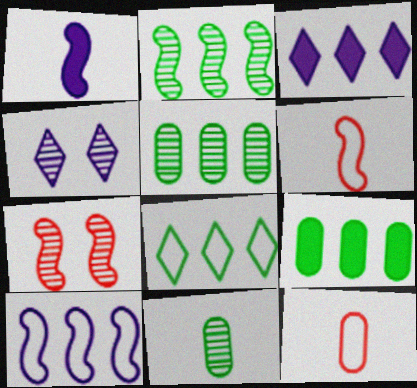[[2, 8, 9], 
[4, 6, 9]]